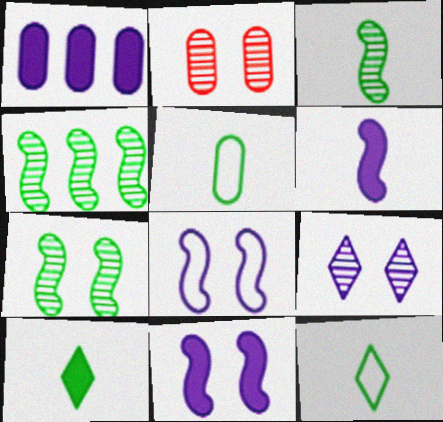[[1, 2, 5], 
[2, 7, 9], 
[3, 4, 7], 
[3, 5, 10]]